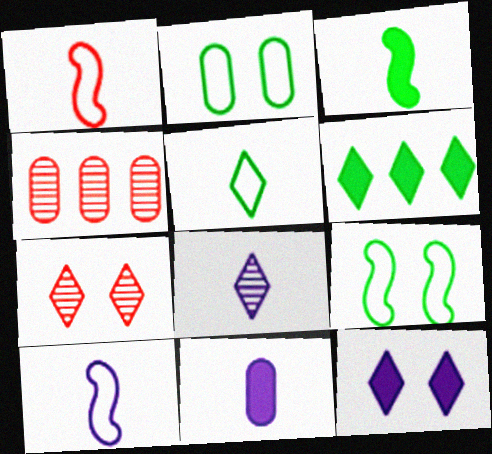[[2, 4, 11], 
[8, 10, 11]]